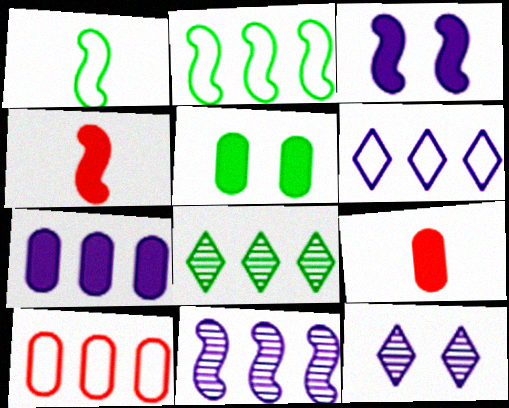[[1, 5, 8], 
[2, 6, 10], 
[2, 9, 12], 
[5, 7, 9], 
[6, 7, 11]]